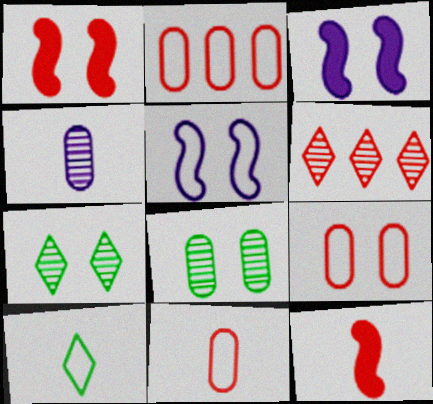[[1, 6, 11], 
[2, 5, 10], 
[2, 9, 11], 
[3, 7, 9], 
[4, 10, 12], 
[6, 9, 12]]